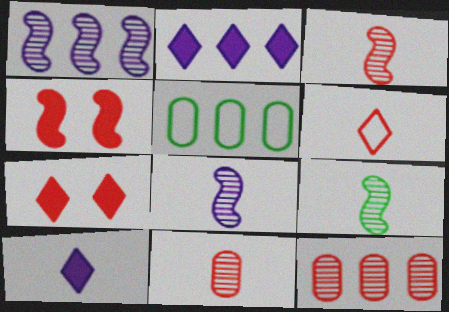[[3, 8, 9], 
[4, 6, 12], 
[5, 7, 8]]